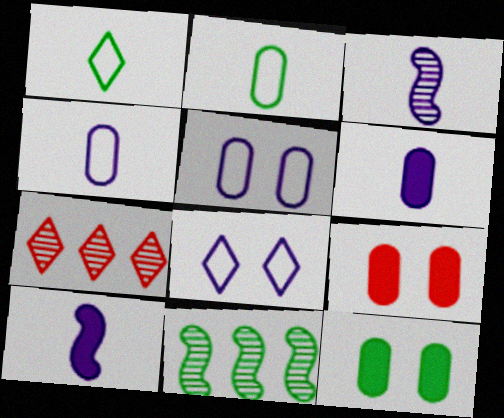[[1, 11, 12]]